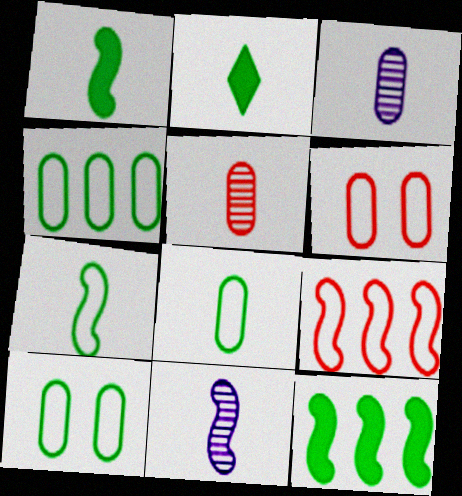[[4, 8, 10]]